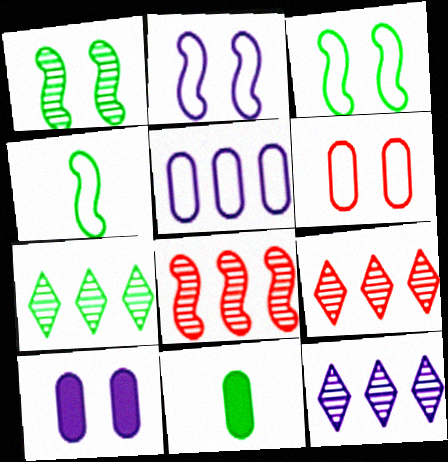[[2, 9, 11], 
[3, 7, 11], 
[4, 9, 10], 
[7, 9, 12]]